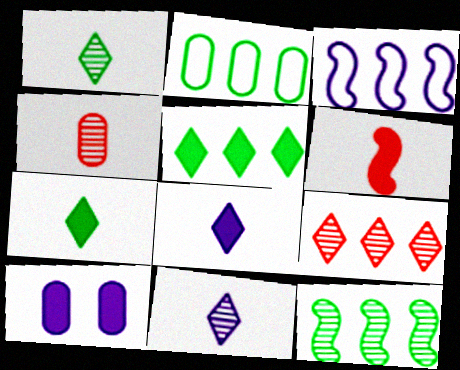[[2, 4, 10], 
[2, 5, 12], 
[3, 10, 11], 
[5, 6, 10]]